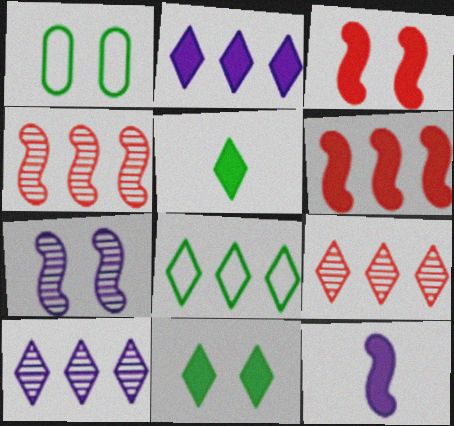[[1, 9, 12], 
[2, 8, 9]]